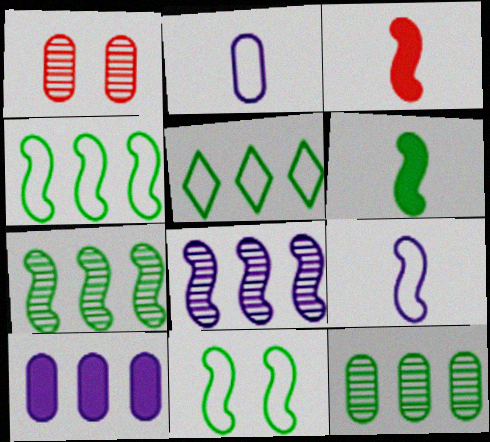[[3, 8, 11], 
[6, 7, 11]]